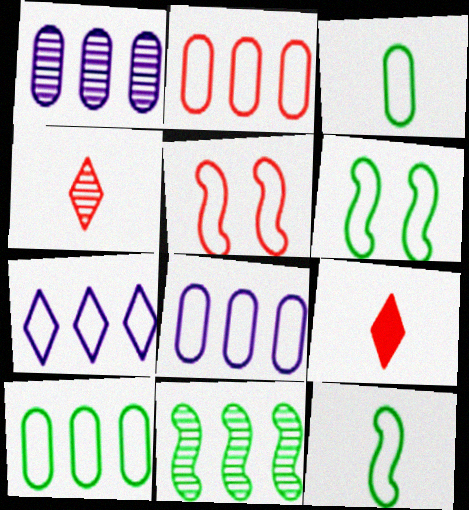[[1, 6, 9], 
[2, 8, 10], 
[3, 5, 7]]